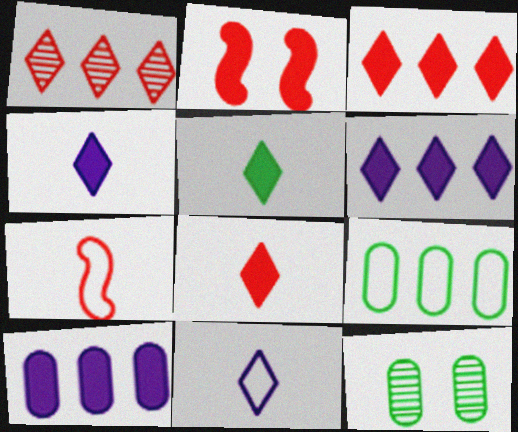[[2, 5, 10], 
[4, 5, 8], 
[6, 7, 12]]